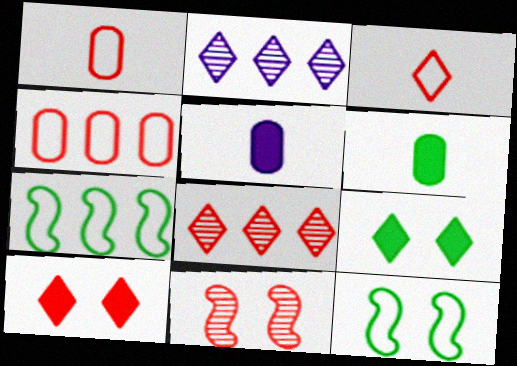[[2, 3, 9], 
[3, 8, 10], 
[5, 8, 12]]